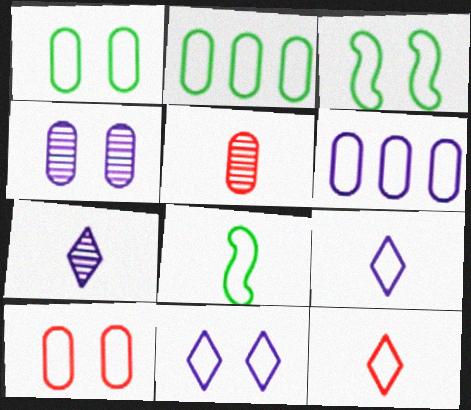[[3, 6, 12], 
[3, 10, 11]]